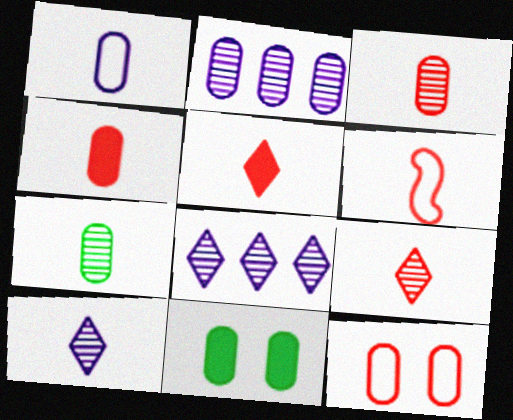[[1, 4, 7], 
[3, 5, 6], 
[4, 6, 9], 
[6, 8, 11]]